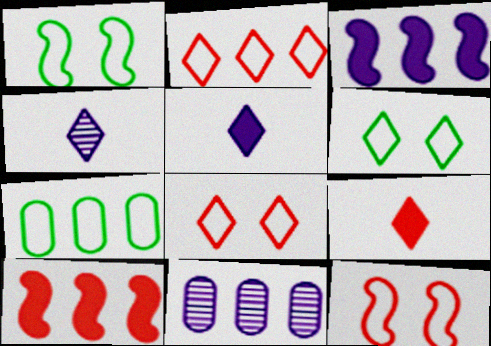[[1, 9, 11]]